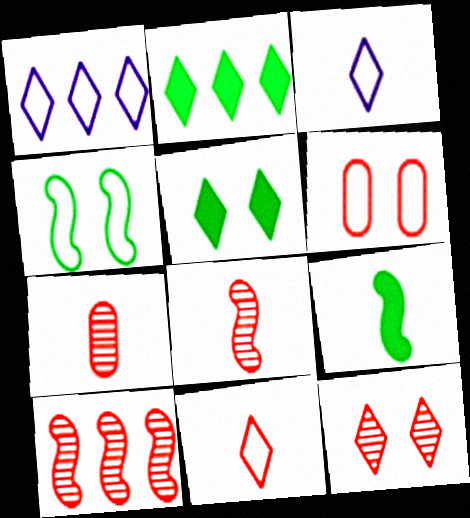[[2, 3, 12], 
[3, 7, 9], 
[7, 10, 12]]